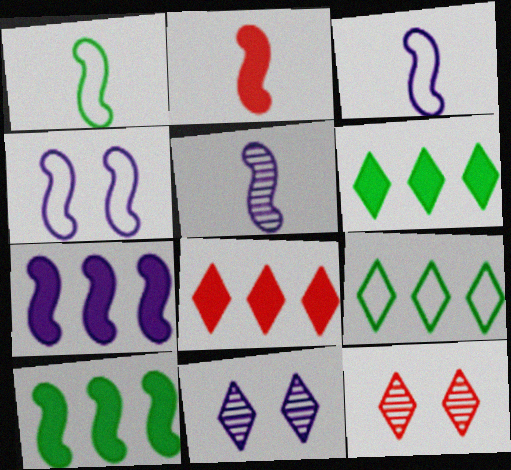[[1, 2, 5], 
[4, 5, 7]]